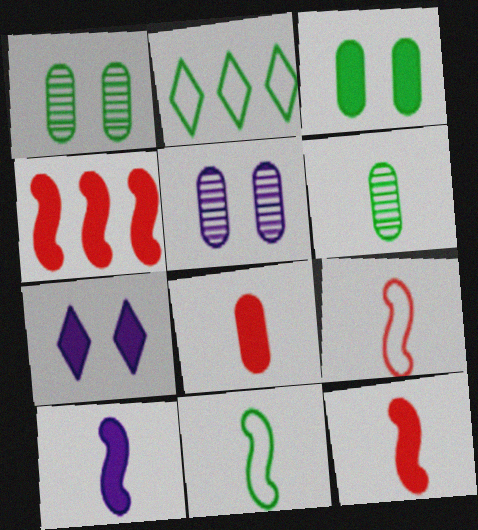[[2, 5, 12]]